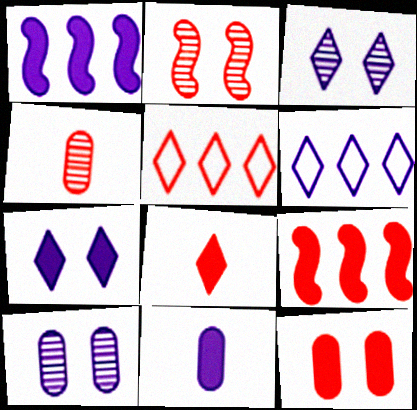[[1, 7, 11], 
[8, 9, 12]]